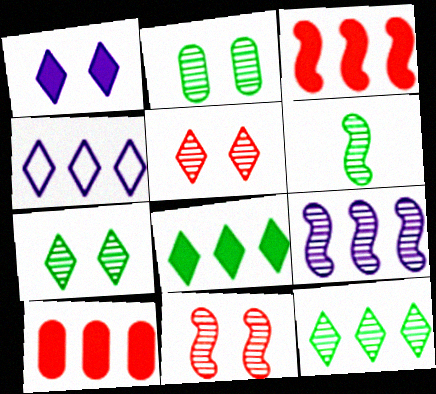[[2, 6, 12], 
[6, 9, 11]]